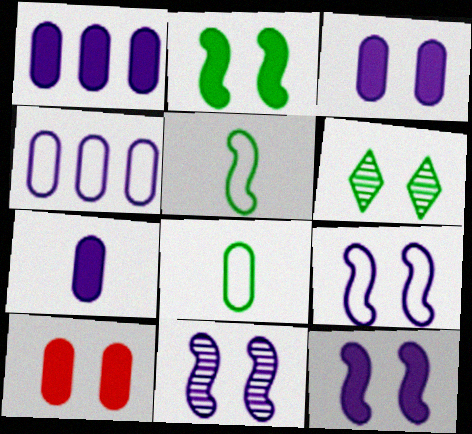[[1, 3, 7], 
[6, 9, 10], 
[9, 11, 12]]